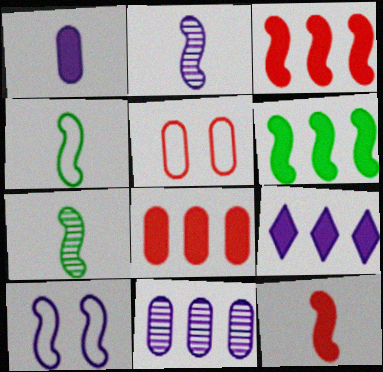[[2, 4, 12], 
[3, 7, 10], 
[5, 7, 9], 
[6, 8, 9]]